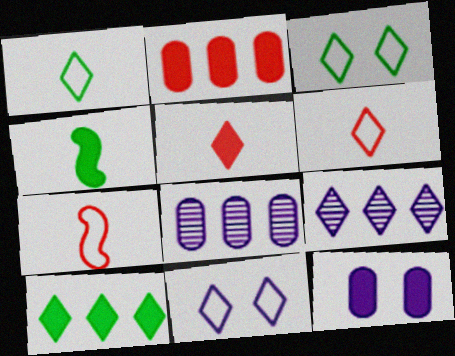[[3, 5, 9]]